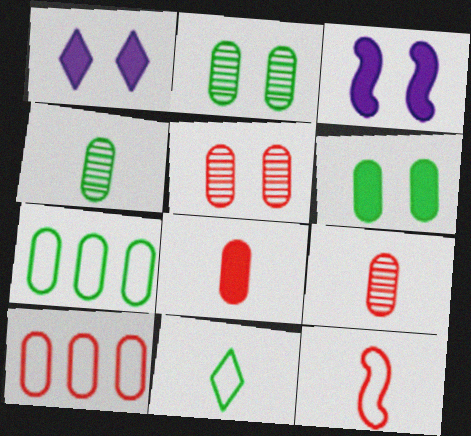[[4, 6, 7], 
[5, 8, 10]]